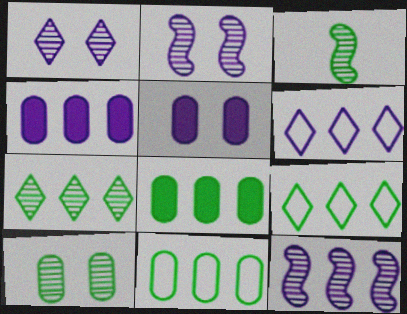[[3, 7, 10], 
[4, 6, 12]]